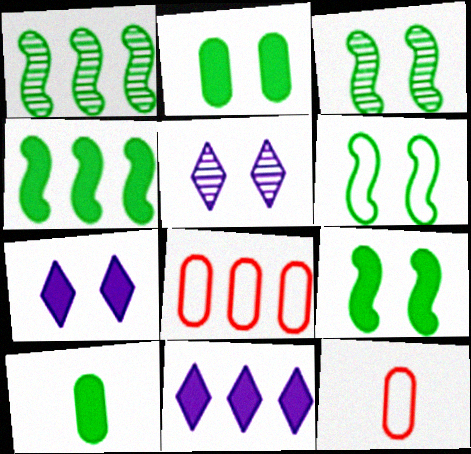[[1, 7, 12], 
[1, 8, 11], 
[3, 6, 9], 
[3, 11, 12], 
[4, 5, 12]]